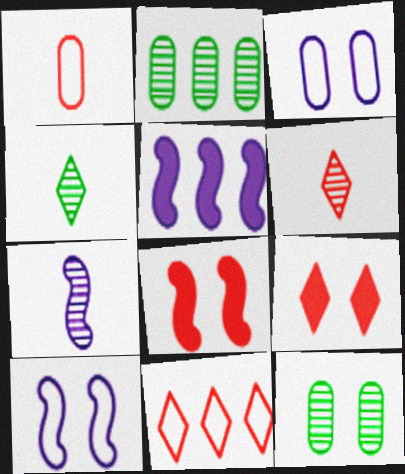[[2, 5, 11], 
[5, 7, 10], 
[6, 9, 11], 
[9, 10, 12]]